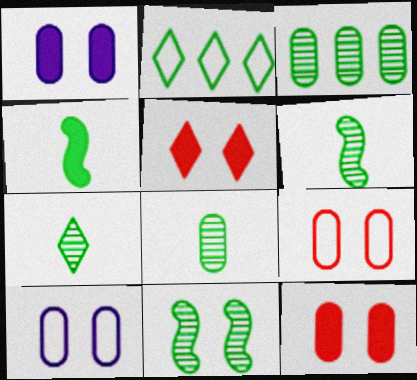[[3, 7, 11], 
[5, 10, 11], 
[6, 7, 8]]